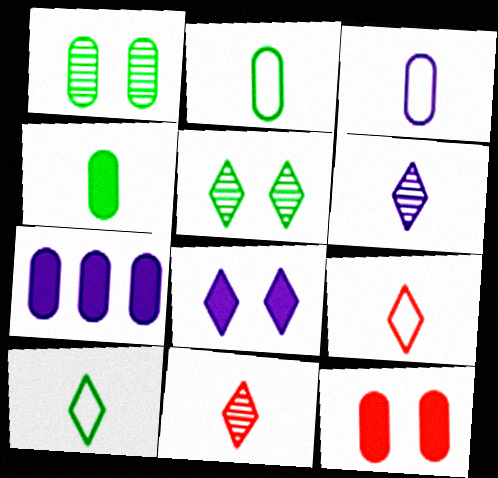[[4, 7, 12]]